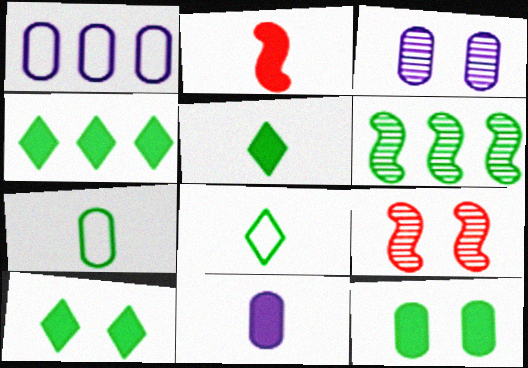[[1, 3, 11], 
[1, 5, 9], 
[2, 5, 11], 
[4, 5, 10], 
[6, 7, 10], 
[6, 8, 12]]